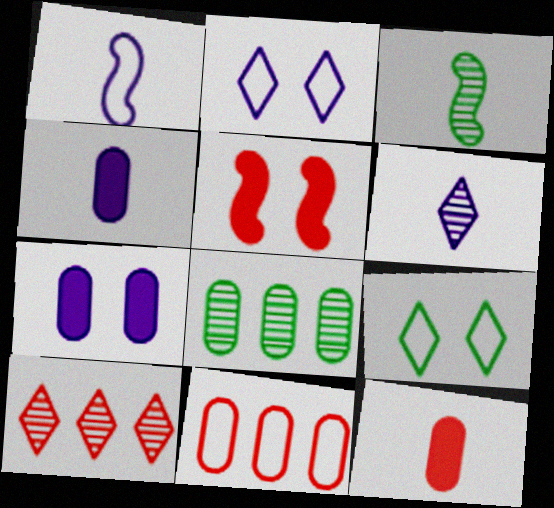[[1, 4, 6], 
[1, 9, 11]]